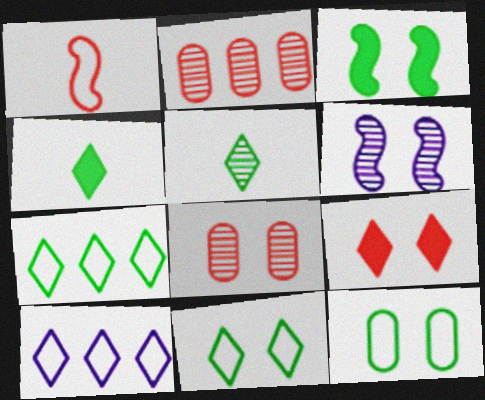[[1, 2, 9], 
[1, 10, 12], 
[2, 5, 6], 
[5, 9, 10], 
[6, 9, 12]]